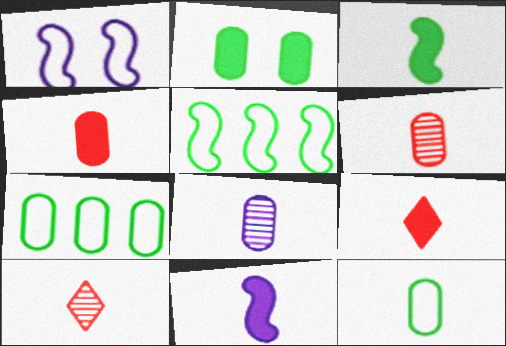[[4, 8, 12], 
[10, 11, 12]]